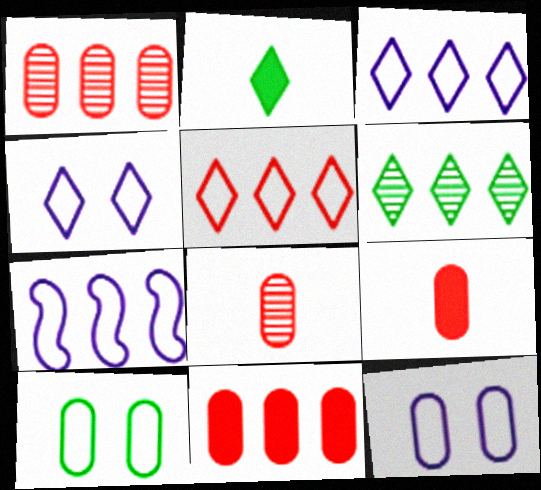[[6, 7, 11]]